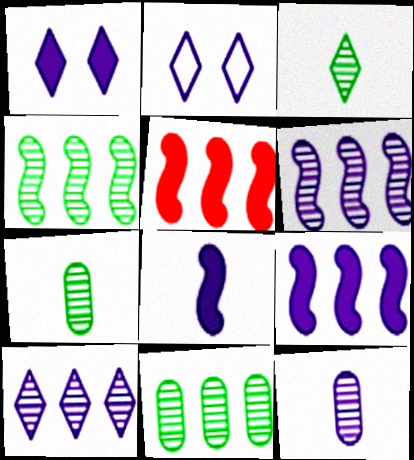[[2, 5, 7], 
[2, 9, 12]]